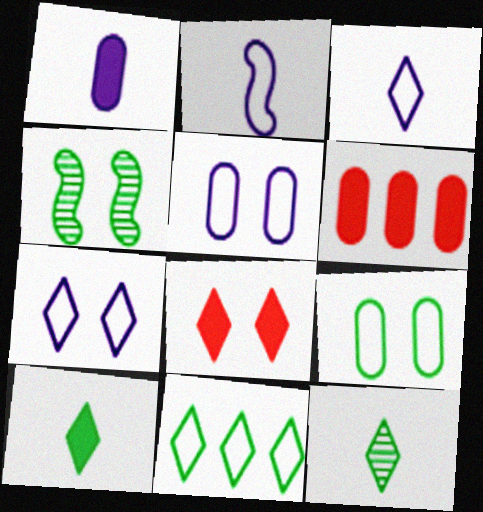[[3, 4, 6], 
[4, 5, 8]]